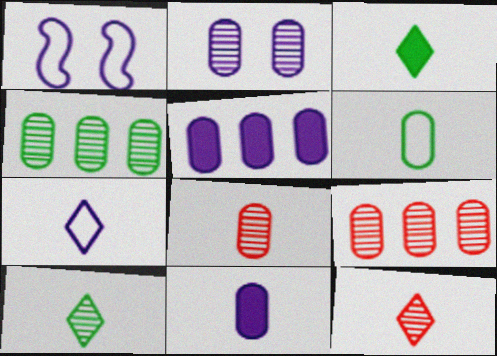[[1, 3, 9], 
[2, 4, 8], 
[3, 7, 12], 
[6, 8, 11]]